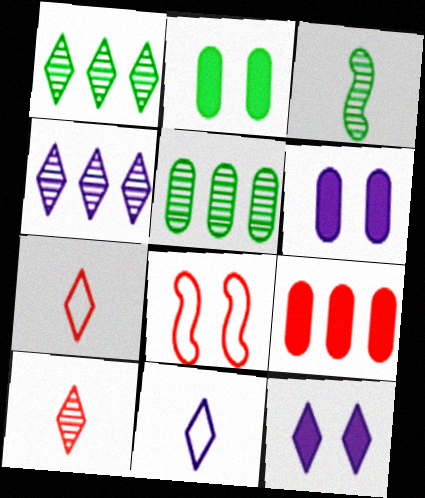[[1, 7, 12], 
[4, 11, 12], 
[8, 9, 10]]